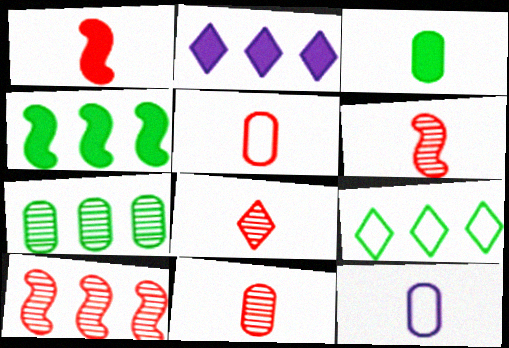[[1, 5, 8], 
[3, 11, 12], 
[4, 7, 9], 
[6, 8, 11]]